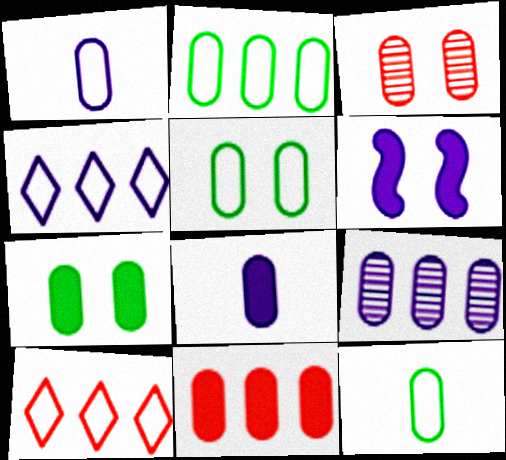[[2, 3, 8], 
[2, 5, 12], 
[2, 9, 11], 
[7, 8, 11]]